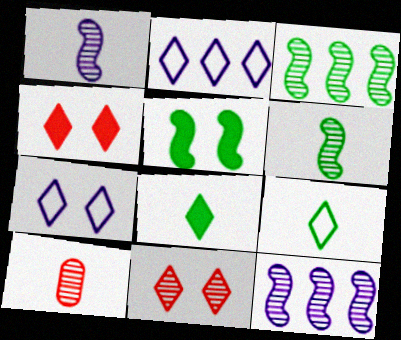[[2, 5, 10], 
[2, 8, 11]]